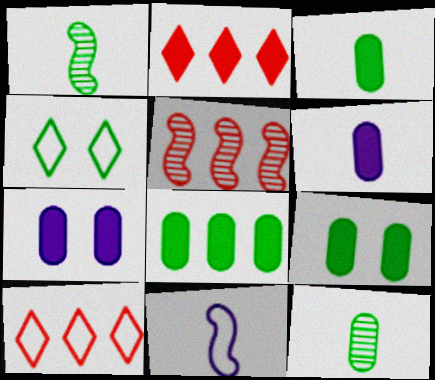[[1, 4, 8], 
[1, 7, 10], 
[3, 8, 9], 
[4, 5, 6]]